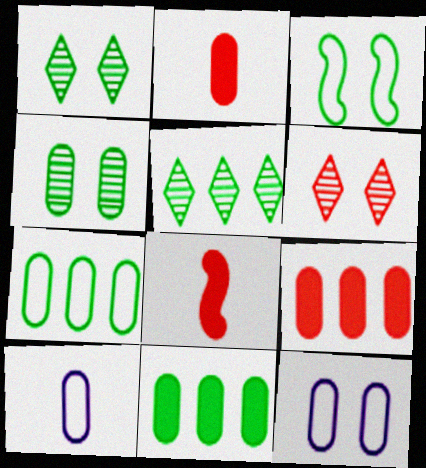[[4, 9, 10], 
[5, 8, 12]]